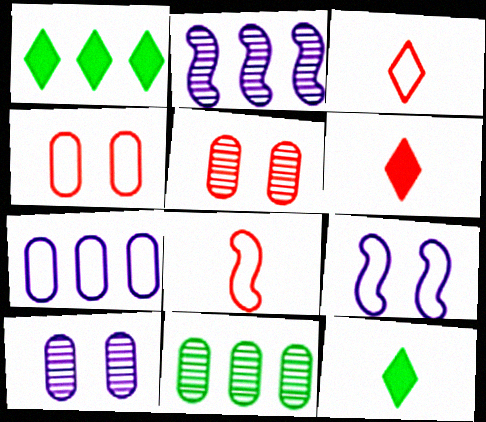[[1, 8, 10], 
[2, 4, 12], 
[6, 9, 11]]